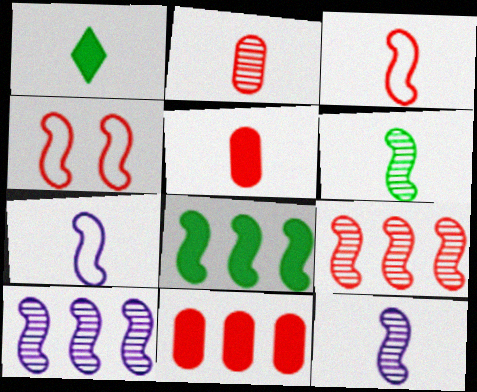[[1, 2, 7], 
[4, 8, 12]]